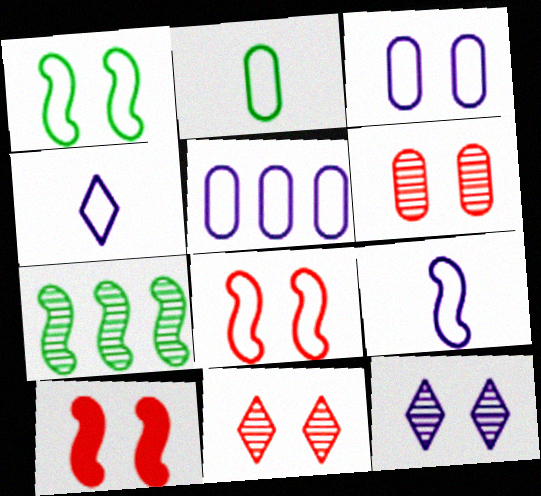[[7, 9, 10]]